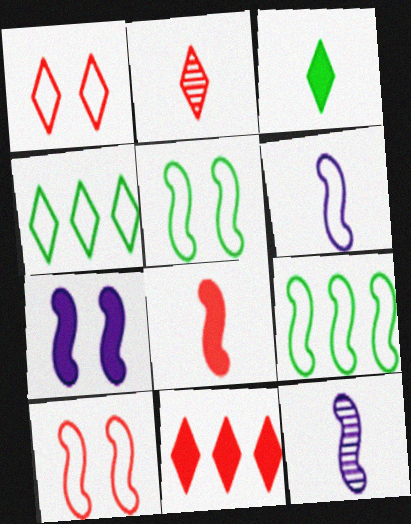[[1, 2, 11], 
[6, 9, 10]]